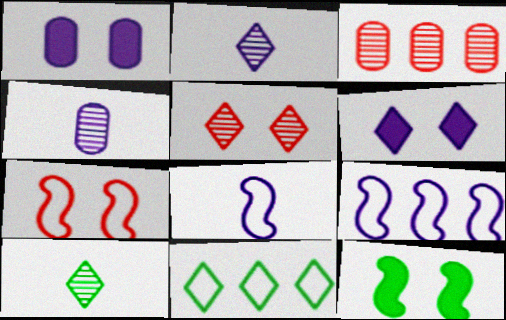[[1, 2, 9], 
[4, 6, 9]]